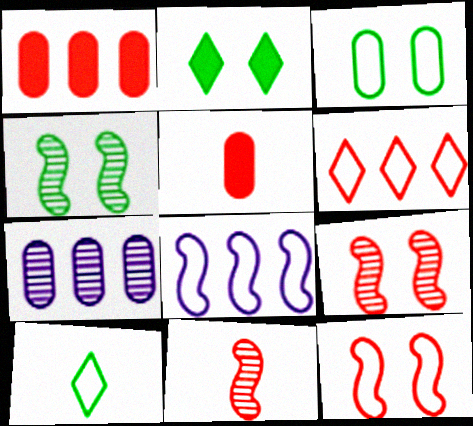[[2, 3, 4], 
[3, 5, 7], 
[5, 6, 9]]